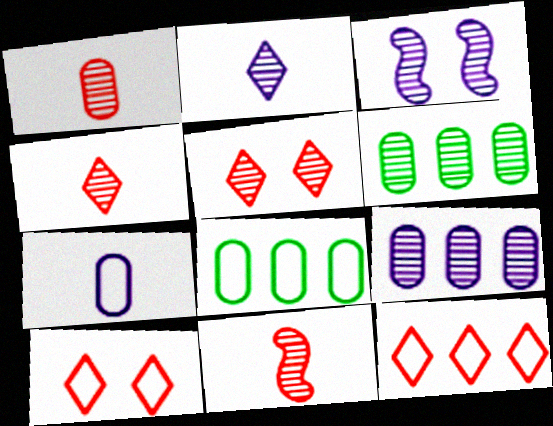[[1, 4, 11], 
[2, 3, 9], 
[3, 4, 6]]